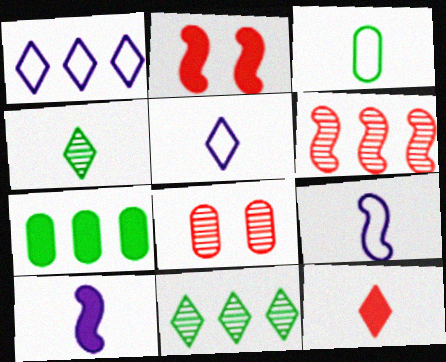[[1, 6, 7], 
[4, 5, 12]]